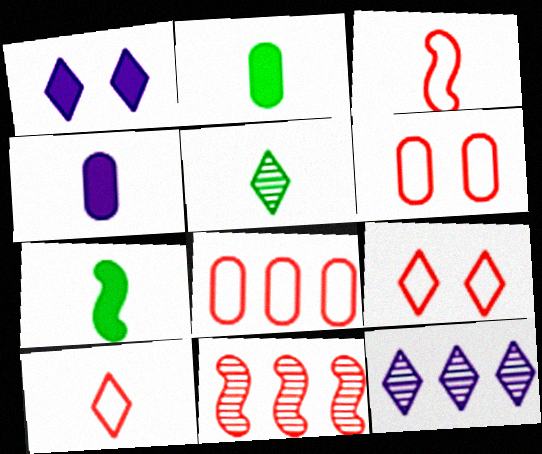[[3, 4, 5], 
[3, 8, 9], 
[6, 7, 12]]